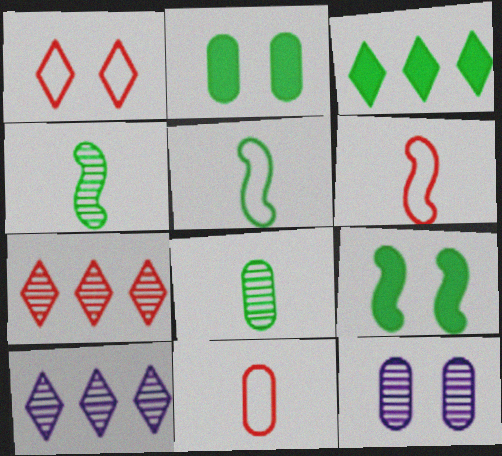[[1, 9, 12], 
[2, 6, 10], 
[3, 6, 12], 
[4, 7, 12], 
[9, 10, 11]]